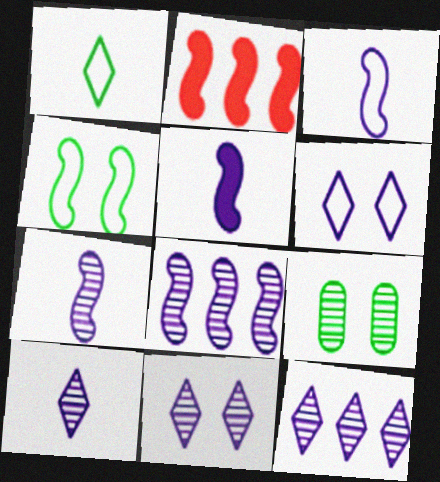[[2, 4, 7], 
[3, 5, 7], 
[10, 11, 12]]